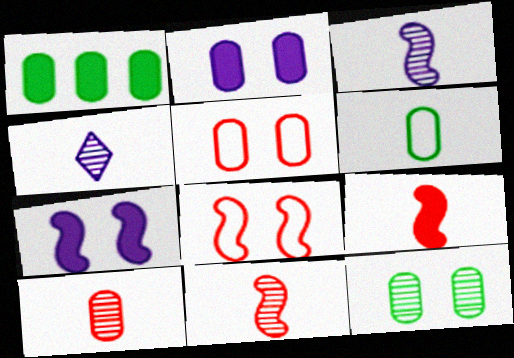[[1, 4, 8], 
[1, 6, 12], 
[2, 5, 12], 
[4, 6, 9]]